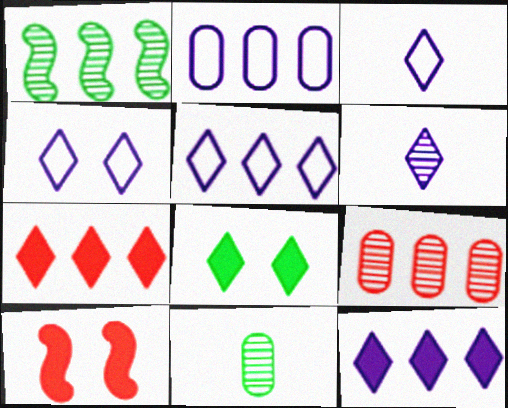[[1, 2, 7], 
[3, 4, 5], 
[4, 6, 12], 
[5, 10, 11]]